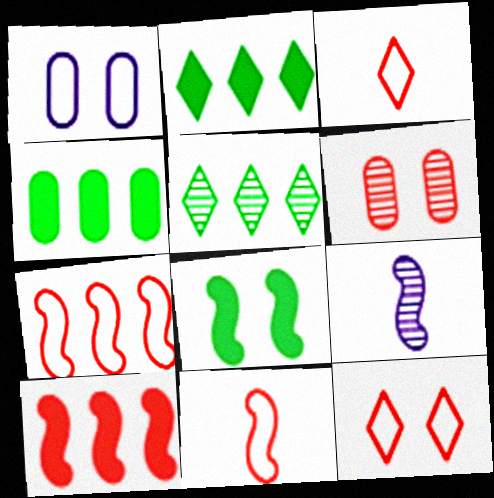[[3, 6, 10], 
[4, 9, 12], 
[5, 6, 9], 
[7, 8, 9]]